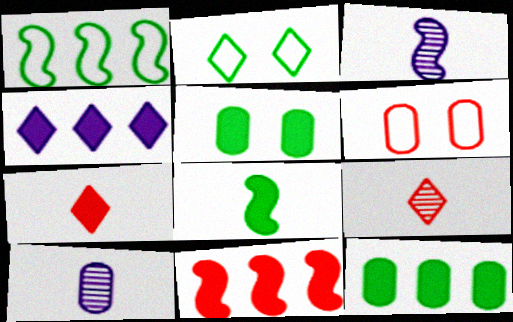[[2, 4, 9], 
[2, 10, 11], 
[4, 11, 12], 
[6, 9, 11], 
[6, 10, 12]]